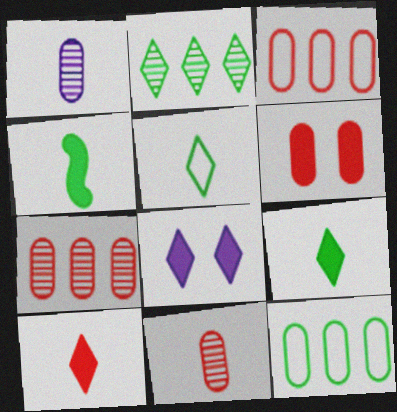[[1, 6, 12], 
[3, 6, 11]]